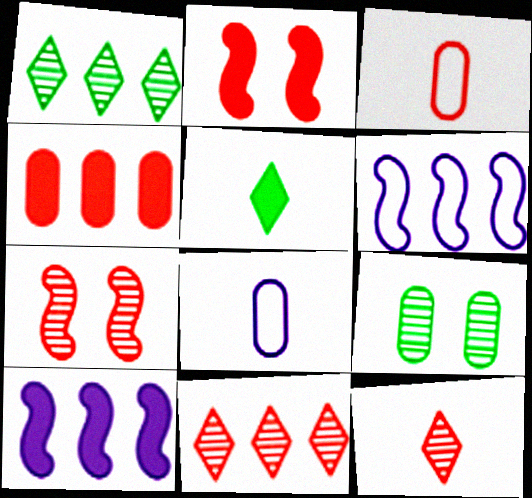[[1, 2, 8], 
[1, 4, 6], 
[2, 3, 11], 
[4, 8, 9]]